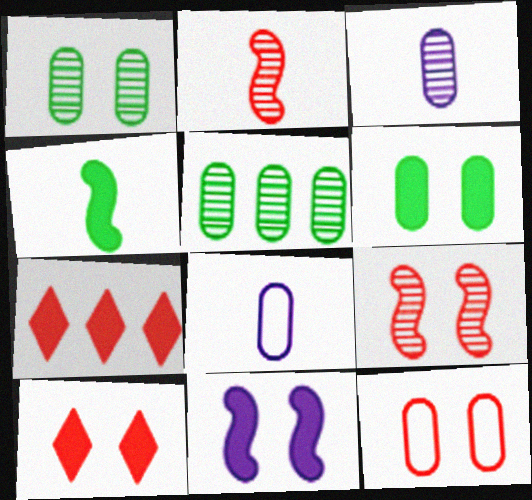[[2, 7, 12], 
[6, 10, 11], 
[9, 10, 12]]